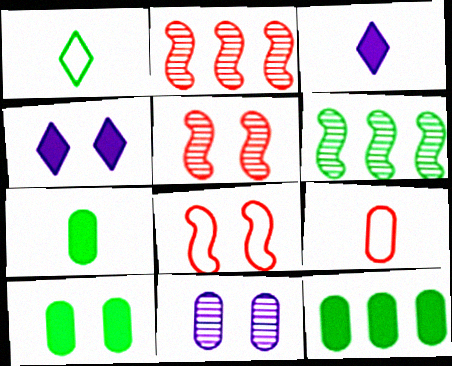[[1, 6, 10], 
[4, 6, 9], 
[7, 10, 12], 
[9, 11, 12]]